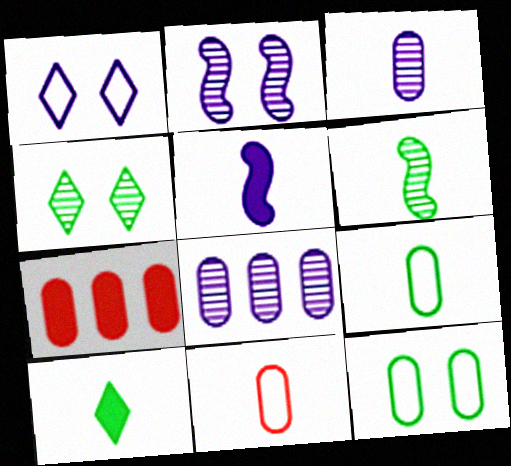[[1, 5, 8], 
[1, 6, 7], 
[3, 7, 12], 
[6, 9, 10]]